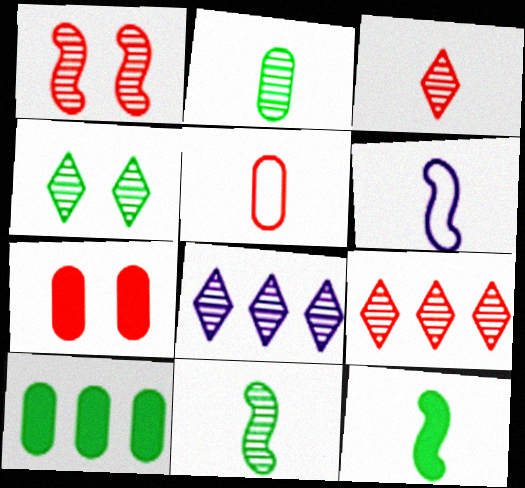[[1, 2, 8], 
[3, 4, 8]]